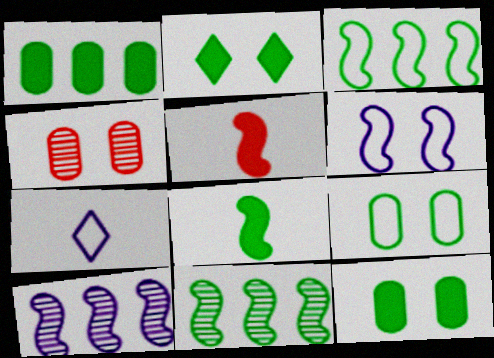[[1, 2, 8], 
[2, 4, 6], 
[5, 6, 11]]